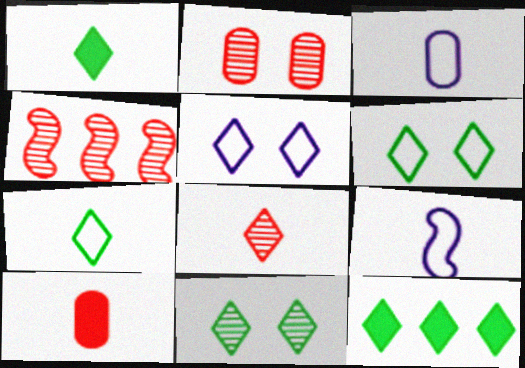[[2, 4, 8], 
[2, 9, 12], 
[5, 8, 12], 
[7, 11, 12]]